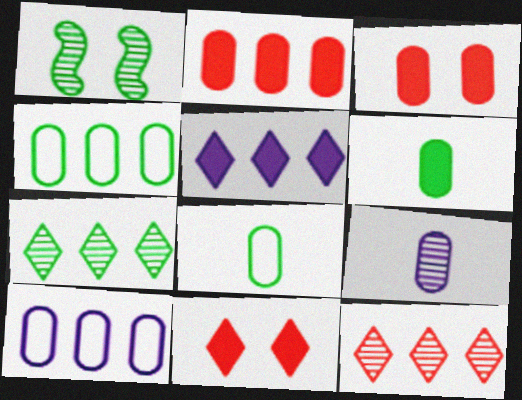[[1, 9, 12], 
[3, 4, 9]]